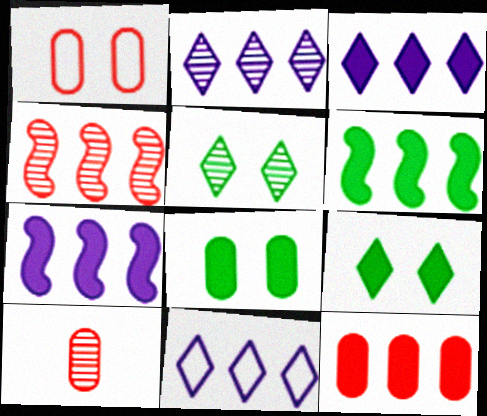[[1, 10, 12], 
[2, 3, 11], 
[3, 6, 12]]